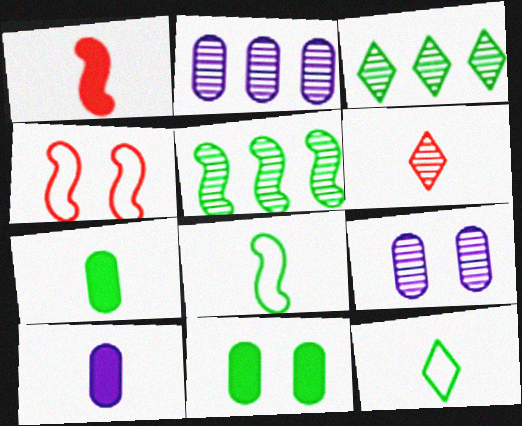[[3, 4, 10], 
[3, 8, 11], 
[5, 6, 9], 
[5, 11, 12], 
[6, 8, 10]]